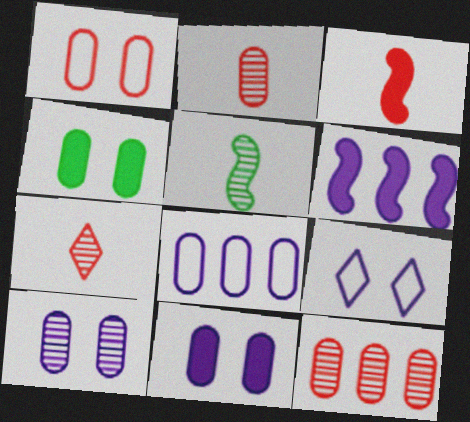[[1, 4, 10], 
[2, 4, 8]]